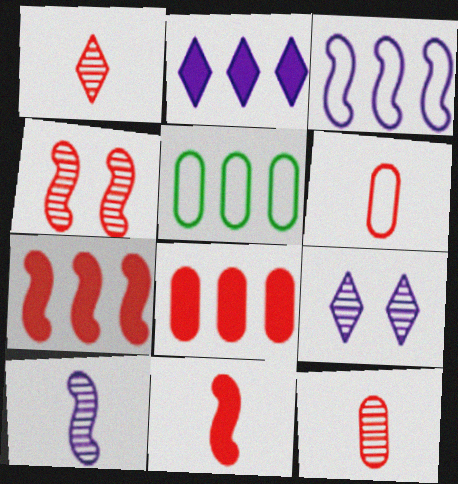[[1, 6, 11], 
[5, 9, 11]]